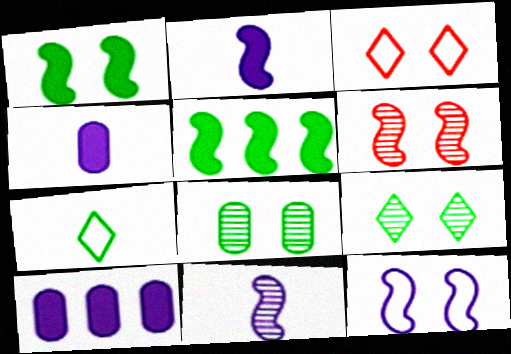[[1, 6, 12], 
[5, 7, 8], 
[6, 7, 10]]